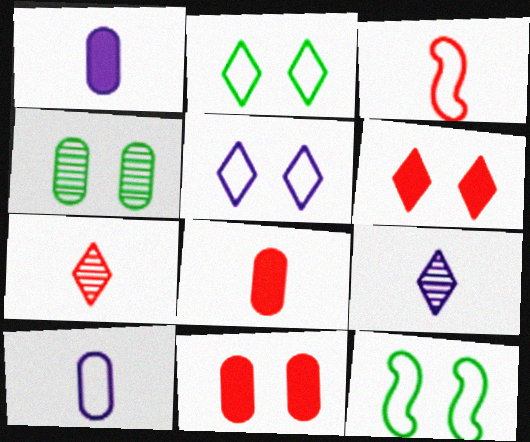[[3, 7, 8]]